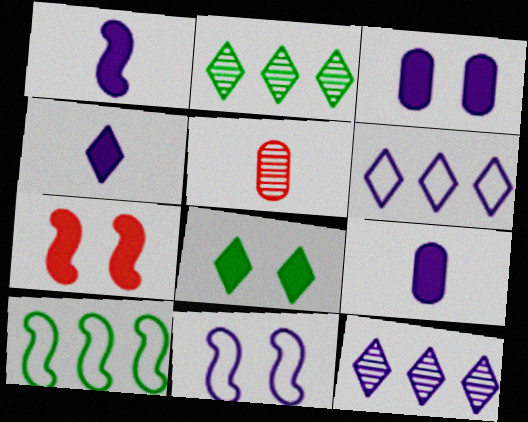[[1, 4, 9], 
[3, 7, 8], 
[9, 11, 12]]